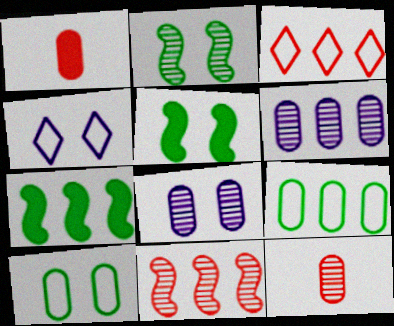[[1, 6, 10], 
[1, 8, 9], 
[3, 6, 7], 
[4, 7, 12]]